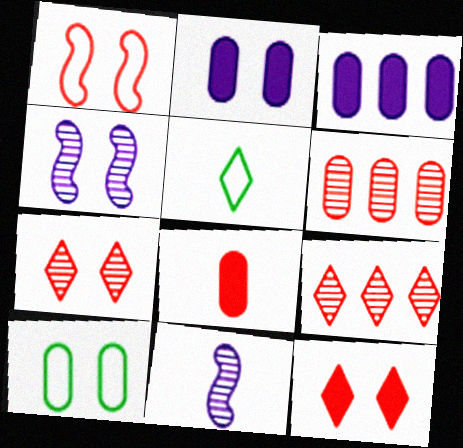[[1, 8, 9], 
[4, 10, 12], 
[5, 8, 11]]